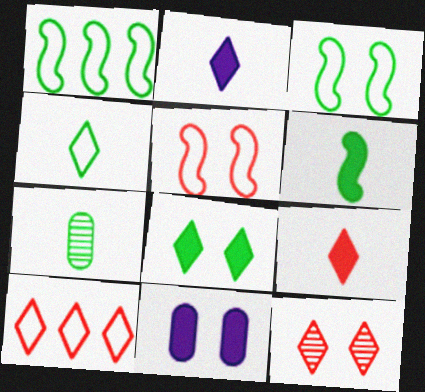[[1, 7, 8], 
[3, 11, 12], 
[4, 6, 7], 
[9, 10, 12]]